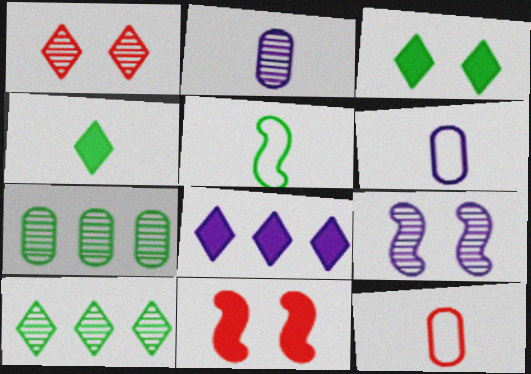[[3, 5, 7], 
[6, 8, 9], 
[6, 10, 11]]